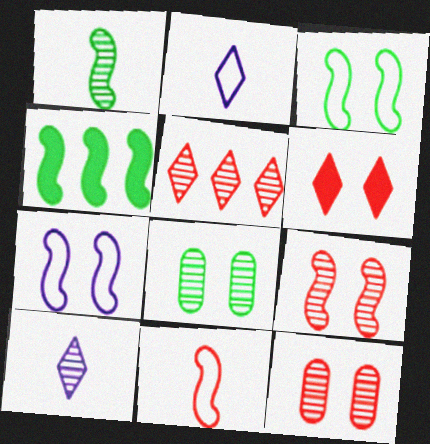[[1, 3, 4], 
[2, 4, 12], 
[6, 7, 8]]